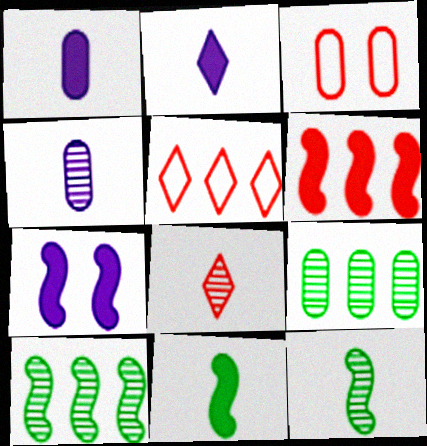[[1, 3, 9], 
[2, 3, 10], 
[3, 6, 8], 
[4, 8, 12], 
[6, 7, 11]]